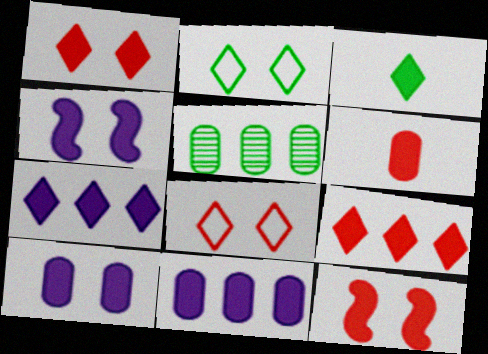[[1, 3, 7], 
[3, 11, 12], 
[6, 9, 12]]